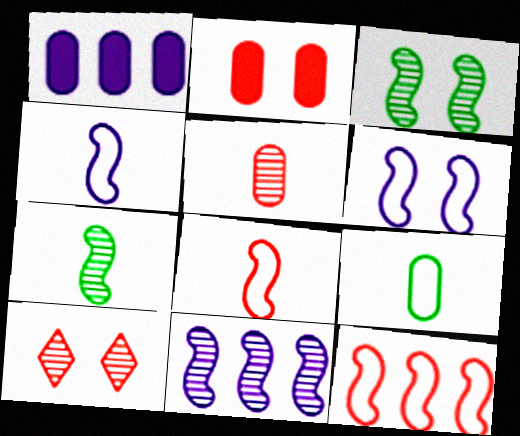[]